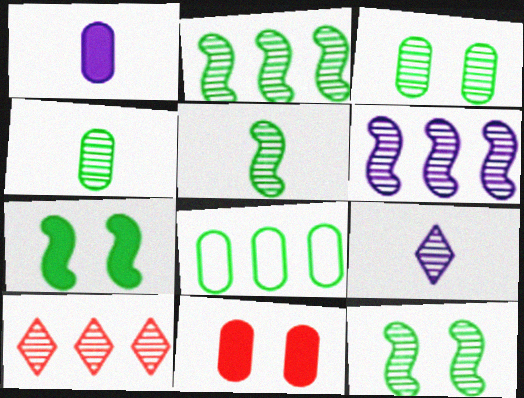[[2, 5, 12]]